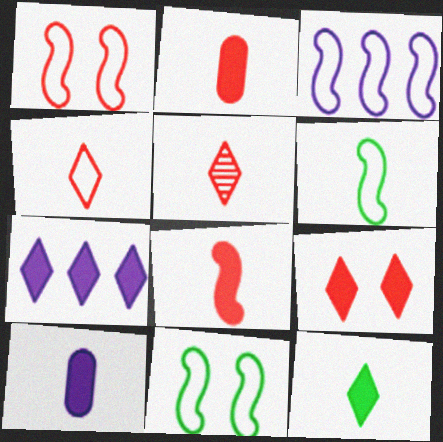[[1, 3, 6], 
[5, 6, 10], 
[7, 9, 12], 
[8, 10, 12]]